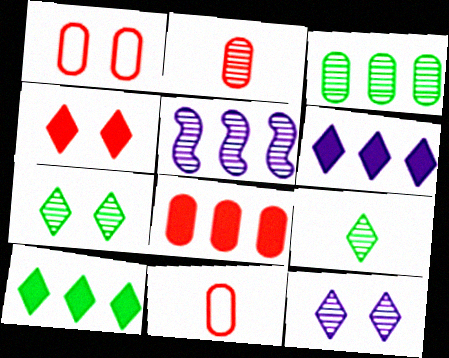[[1, 2, 8], 
[2, 5, 7]]